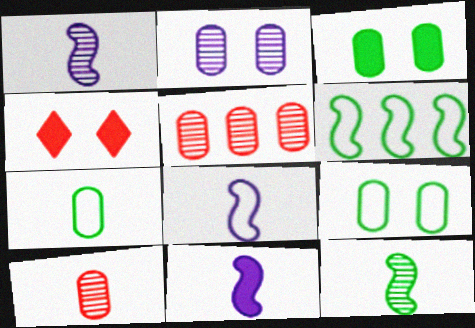[[1, 8, 11]]